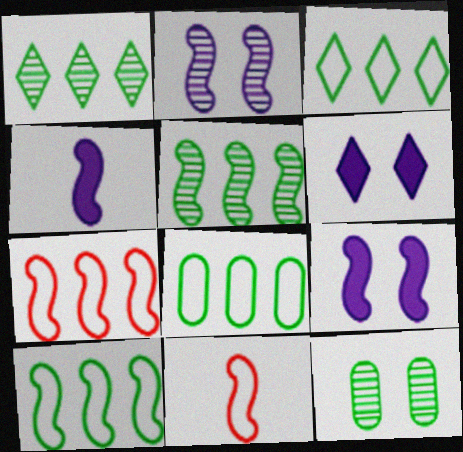[[3, 8, 10], 
[5, 9, 11]]